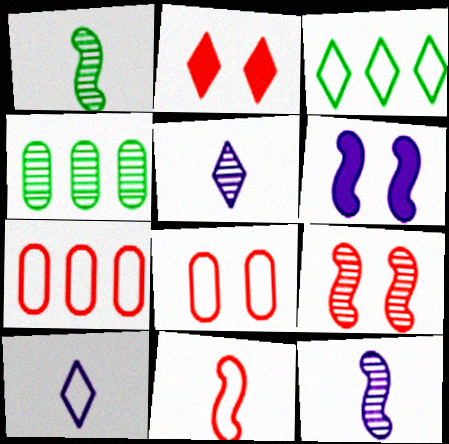[[2, 3, 5], 
[2, 8, 9], 
[4, 5, 9]]